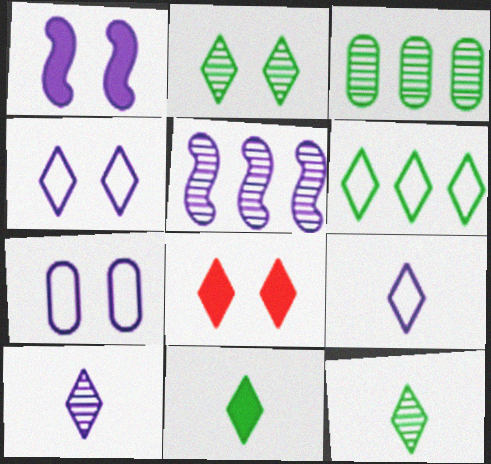[[2, 4, 8], 
[2, 6, 11], 
[6, 8, 10]]